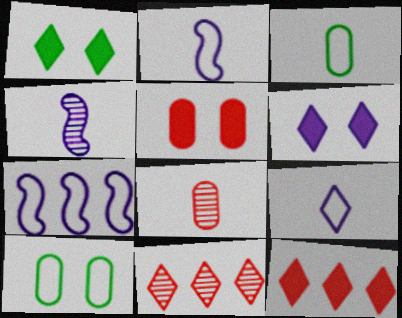[[1, 7, 8], 
[1, 9, 11], 
[4, 10, 12]]